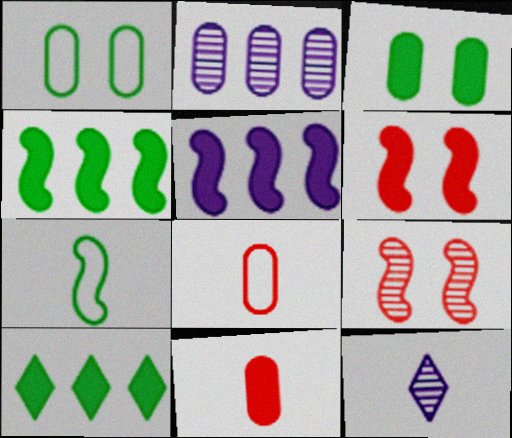[[1, 2, 11], 
[2, 3, 8], 
[5, 7, 9], 
[7, 11, 12]]